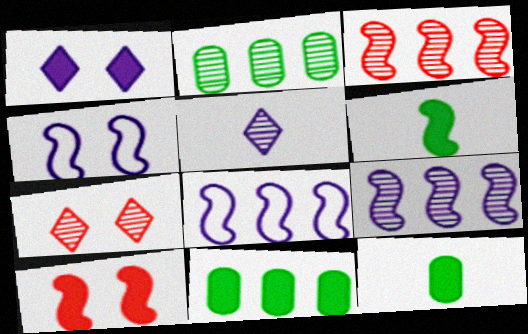[[3, 4, 6], 
[7, 8, 12]]